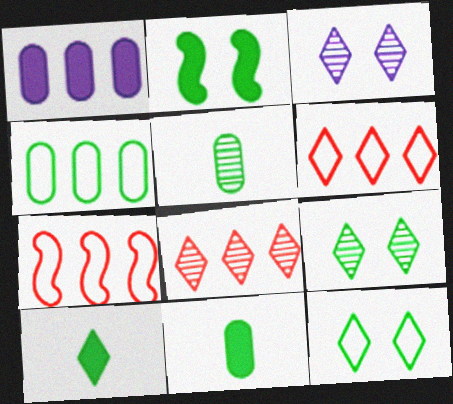[[3, 6, 10], 
[3, 7, 11]]